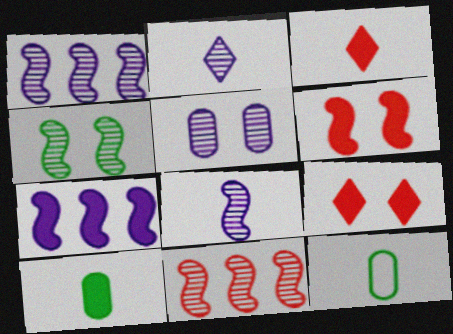[[1, 2, 5], 
[1, 9, 12], 
[3, 8, 12], 
[4, 8, 11], 
[7, 9, 10]]